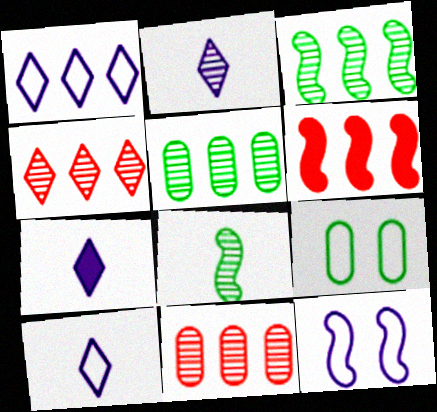[[1, 5, 6], 
[2, 6, 9], 
[2, 7, 10], 
[6, 8, 12]]